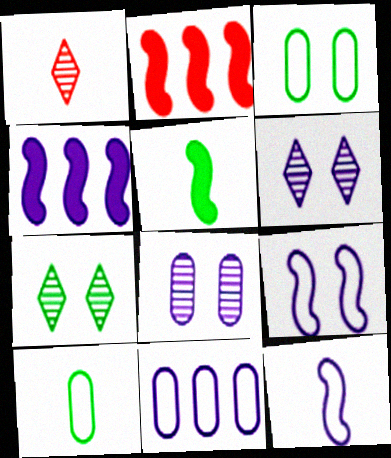[[1, 3, 4], 
[2, 6, 10]]